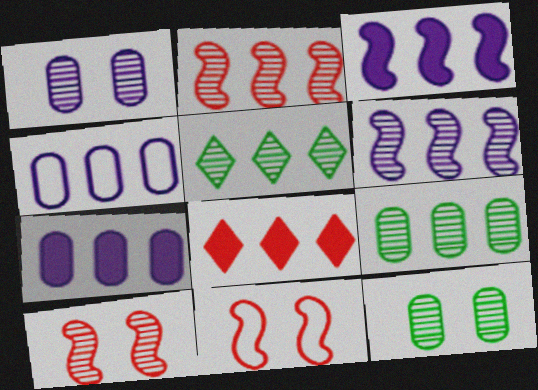[]